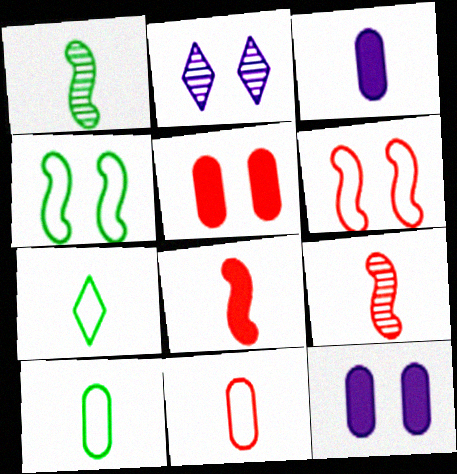[[2, 4, 5], 
[3, 7, 9]]